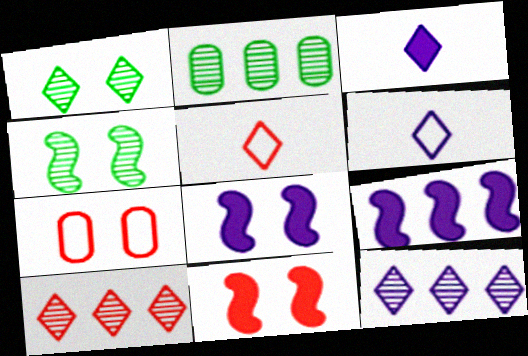[[1, 7, 8], 
[2, 5, 8], 
[2, 6, 11]]